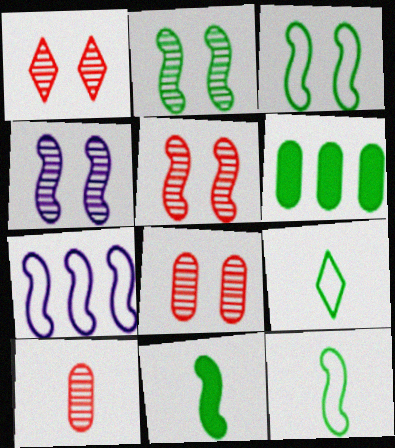[[1, 5, 8], 
[2, 4, 5], 
[2, 6, 9], 
[5, 7, 11]]